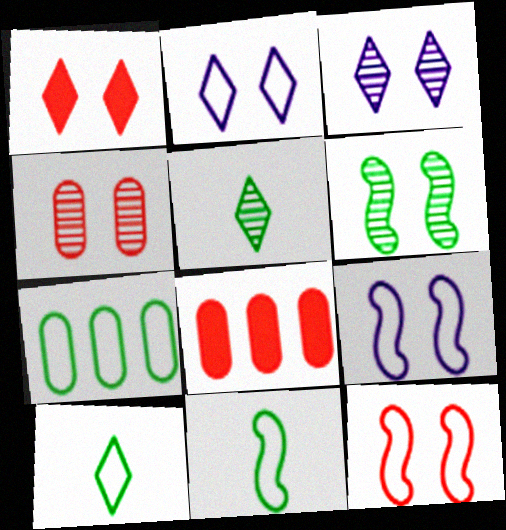[[1, 4, 12], 
[3, 4, 6], 
[3, 8, 11], 
[5, 8, 9]]